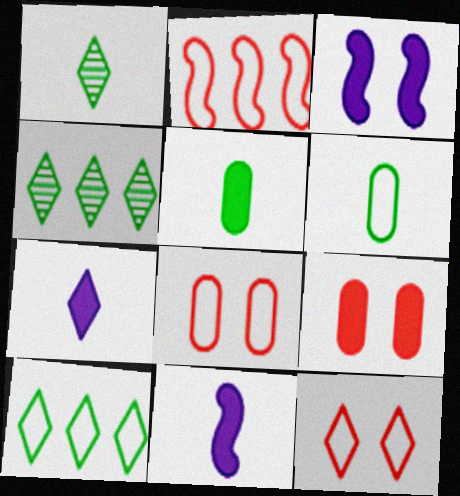[[4, 7, 12], 
[4, 8, 11]]